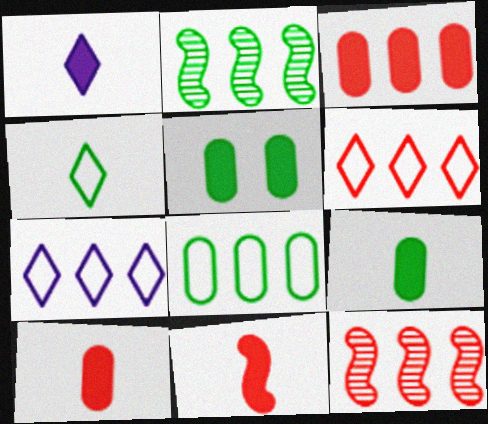[[1, 9, 11], 
[2, 3, 7], 
[2, 4, 5], 
[3, 6, 12]]